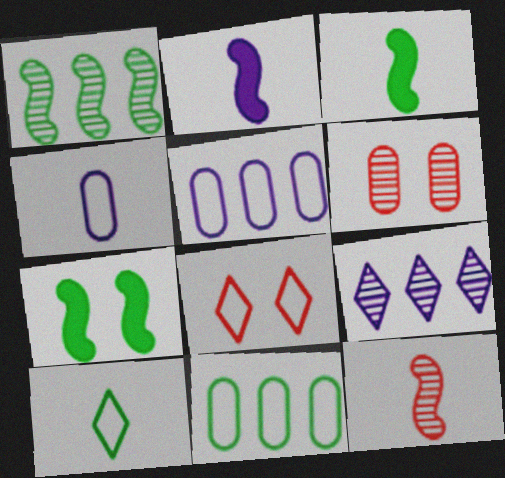[]